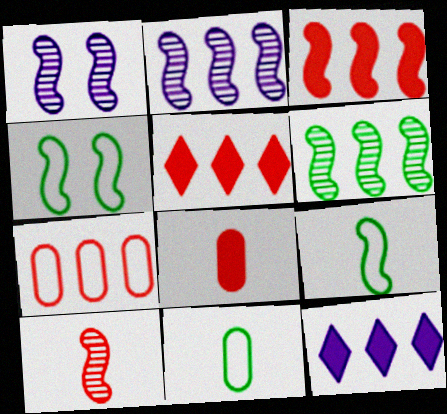[[1, 3, 9], 
[1, 5, 11], 
[1, 6, 10], 
[6, 7, 12]]